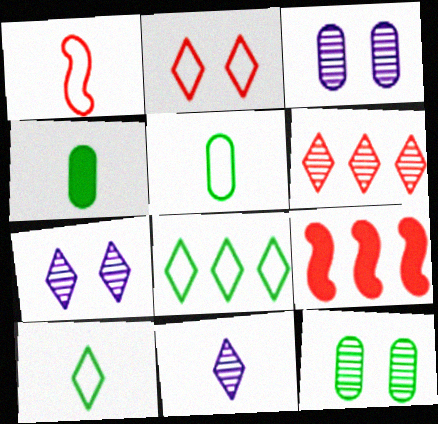[[1, 4, 11], 
[3, 9, 10], 
[5, 7, 9]]